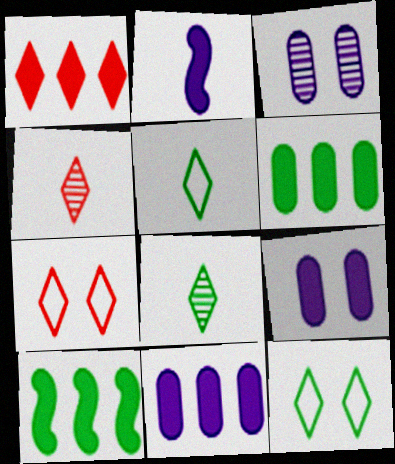[[1, 4, 7], 
[1, 10, 11]]